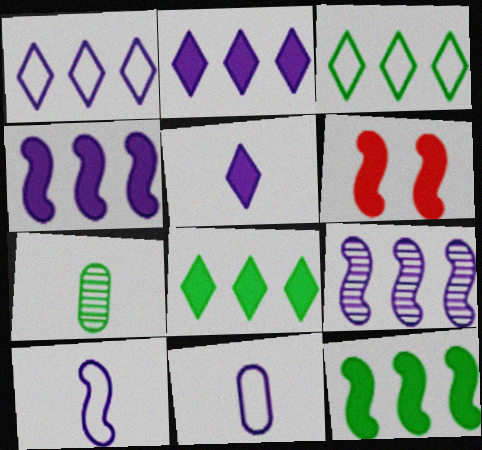[[1, 6, 7]]